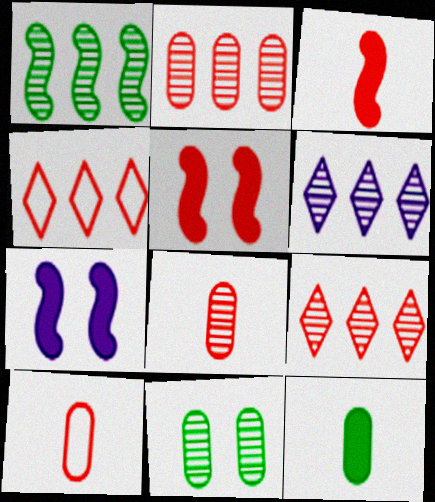[[1, 2, 6], 
[4, 5, 8], 
[5, 9, 10]]